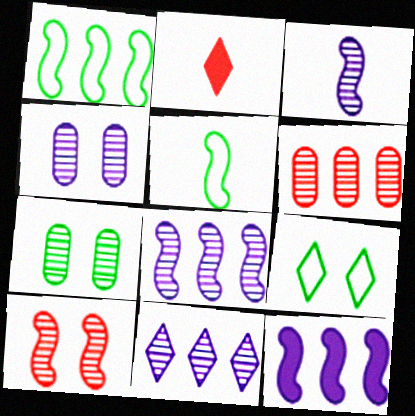[[1, 2, 4], 
[2, 9, 11], 
[3, 4, 11], 
[5, 10, 12]]